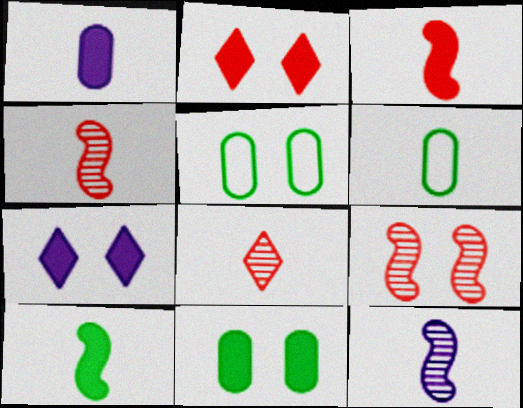[[5, 7, 9]]